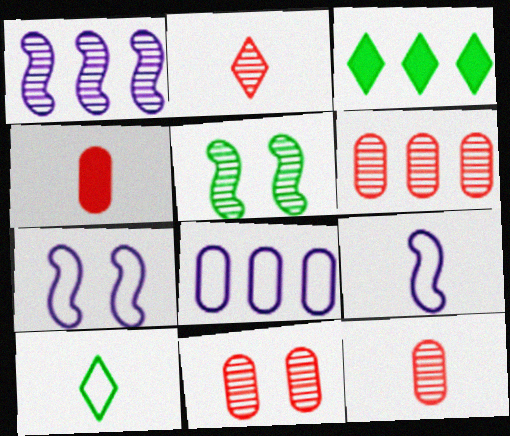[[3, 7, 12], 
[3, 9, 11], 
[6, 11, 12]]